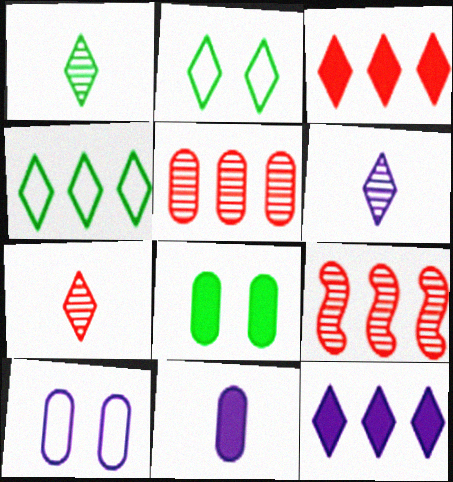[[1, 6, 7], 
[2, 3, 6], 
[2, 7, 12], 
[2, 9, 11]]